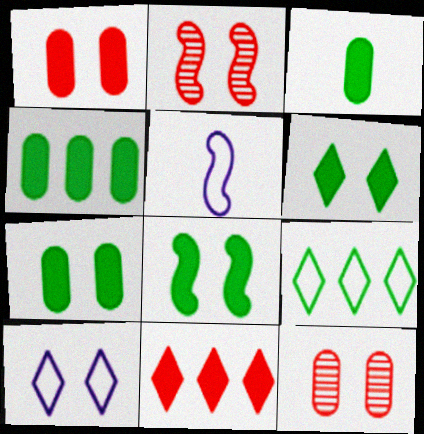[[2, 7, 10], 
[3, 4, 7], 
[6, 7, 8], 
[8, 10, 12]]